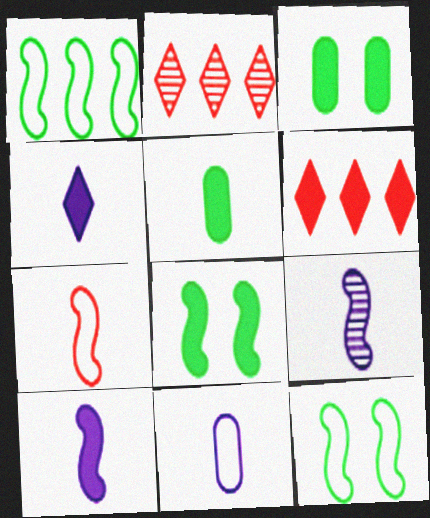[[2, 8, 11], 
[3, 6, 10], 
[4, 9, 11]]